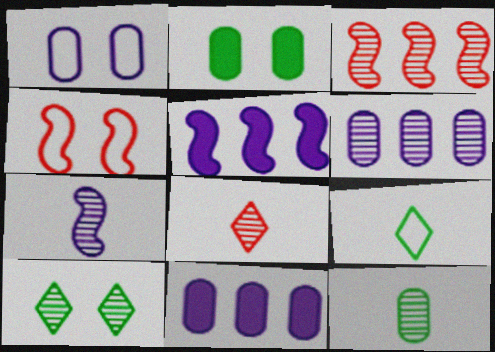[[7, 8, 12]]